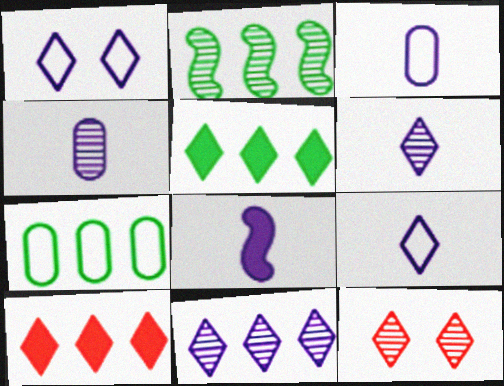[[2, 4, 12], 
[2, 5, 7], 
[3, 6, 8], 
[4, 8, 9], 
[5, 9, 12], 
[7, 8, 12]]